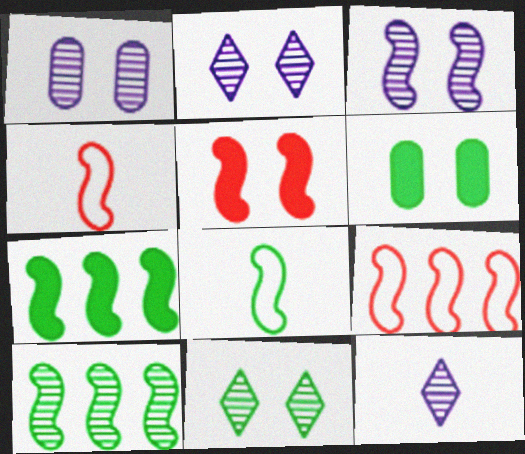[[1, 2, 3], 
[3, 4, 7], 
[6, 9, 12]]